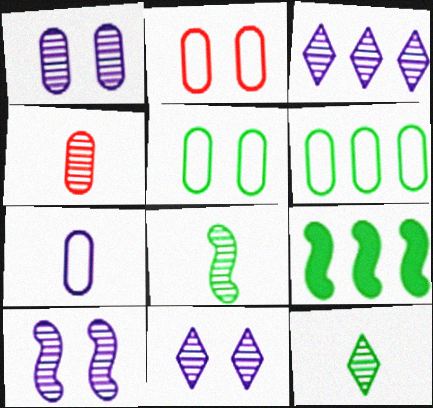[[1, 10, 11], 
[2, 6, 7], 
[5, 9, 12]]